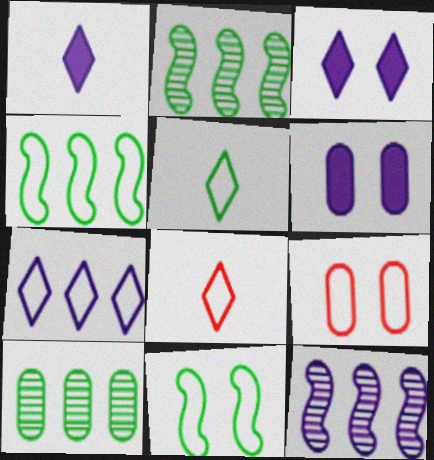[[1, 2, 9], 
[2, 6, 8]]